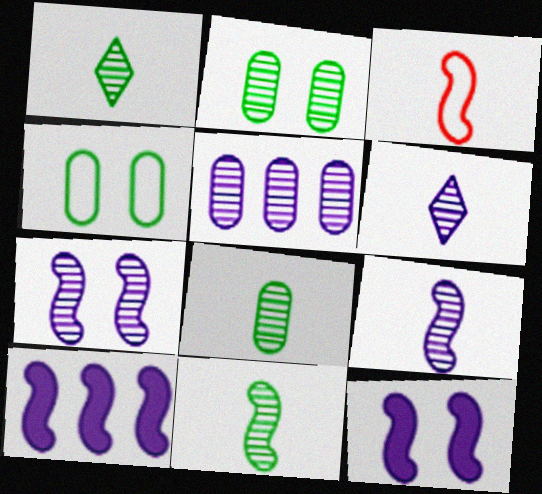[[1, 8, 11], 
[5, 6, 7]]